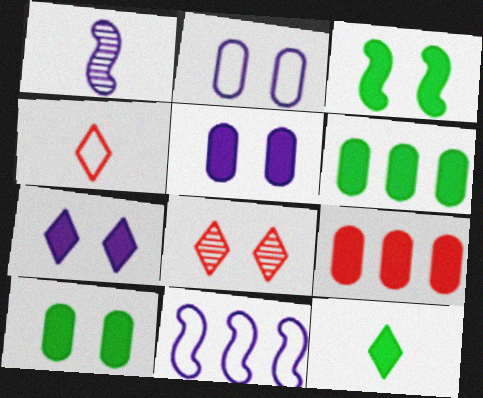[[2, 3, 8], 
[3, 6, 12]]